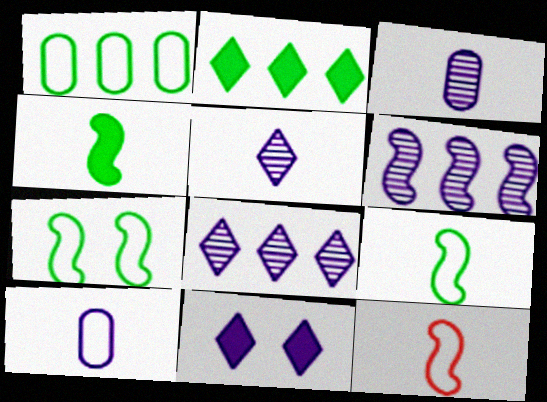[[6, 10, 11]]